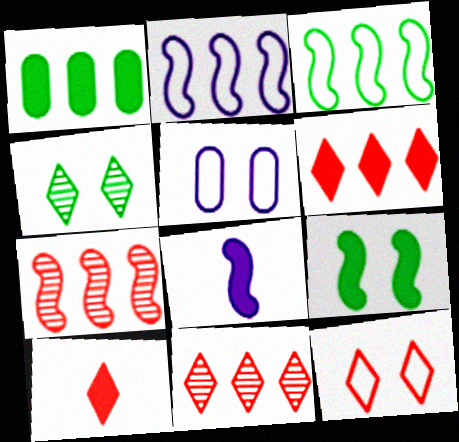[[1, 2, 11], 
[10, 11, 12]]